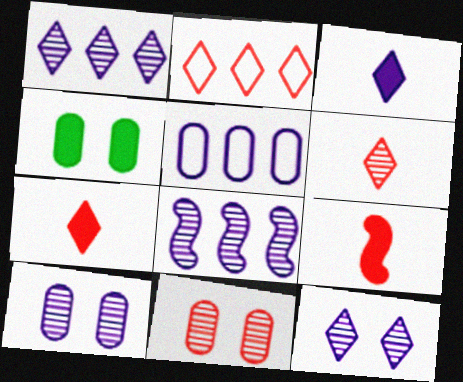[[2, 9, 11]]